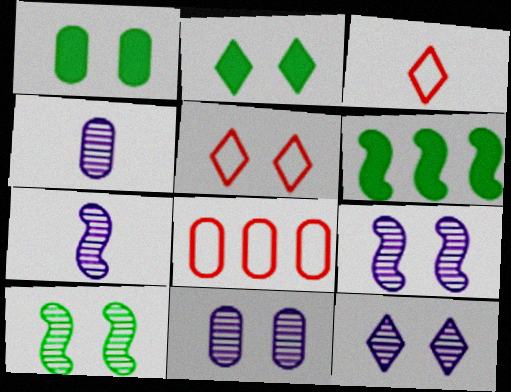[[1, 4, 8], 
[1, 5, 9], 
[2, 5, 12], 
[2, 7, 8], 
[3, 6, 11], 
[4, 5, 6], 
[9, 11, 12]]